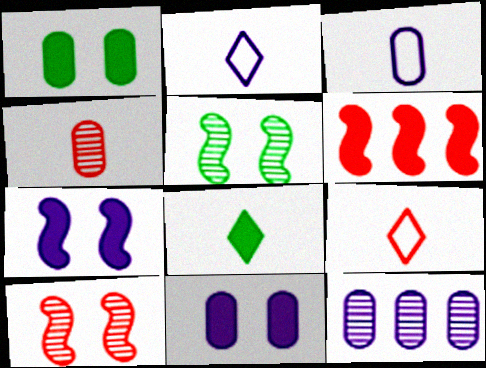[[2, 7, 12], 
[3, 11, 12], 
[6, 8, 11]]